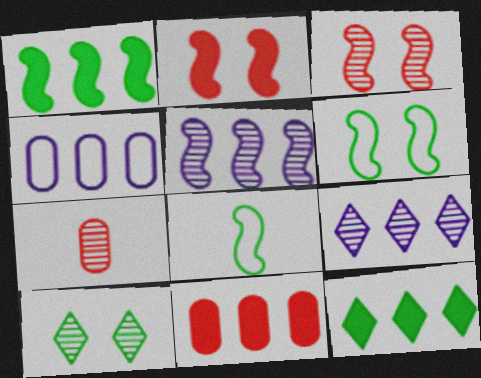[[2, 5, 8], 
[5, 7, 10]]